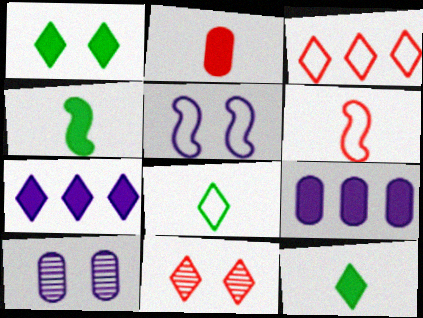[[3, 4, 10], 
[7, 8, 11]]